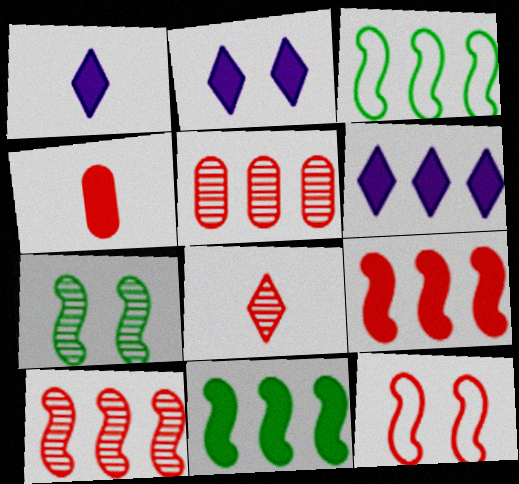[[1, 2, 6], 
[2, 4, 11], 
[3, 5, 6]]